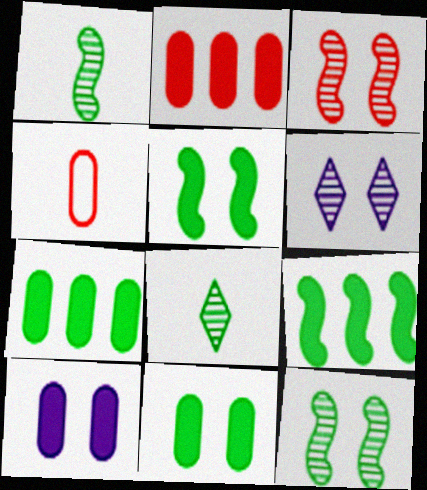[[4, 6, 9]]